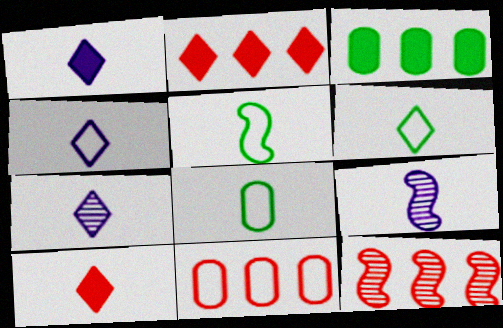[[1, 4, 7], 
[2, 11, 12], 
[5, 6, 8], 
[6, 7, 10], 
[8, 9, 10]]